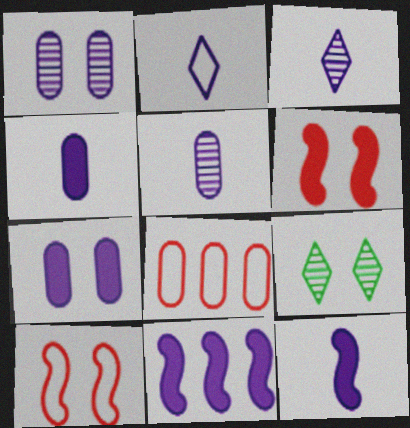[[1, 2, 11], 
[2, 5, 12], 
[7, 9, 10], 
[8, 9, 12]]